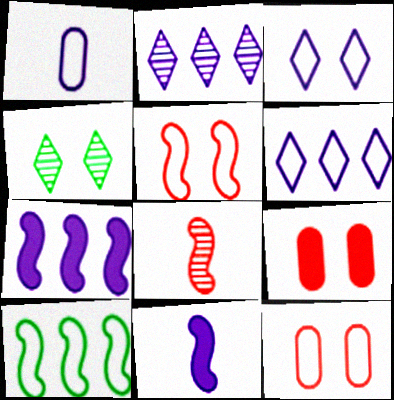[]